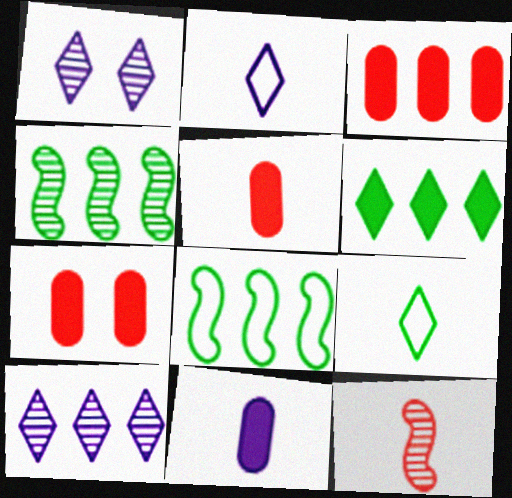[[1, 5, 8], 
[2, 4, 7], 
[3, 5, 7], 
[3, 8, 10], 
[9, 11, 12]]